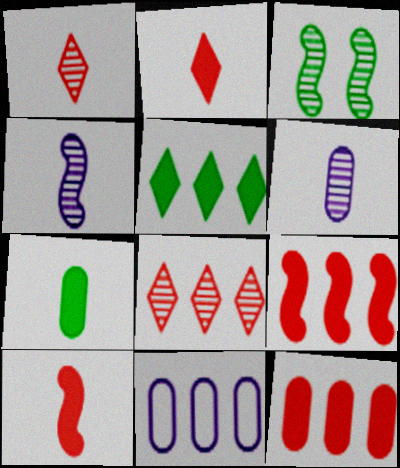[[2, 3, 11], 
[3, 6, 8]]